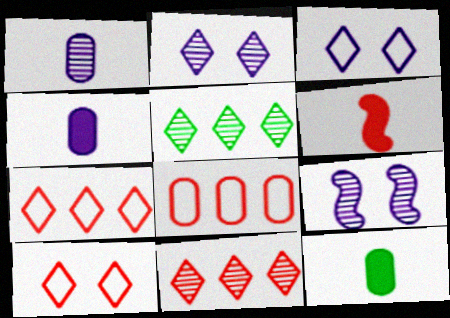[[7, 9, 12]]